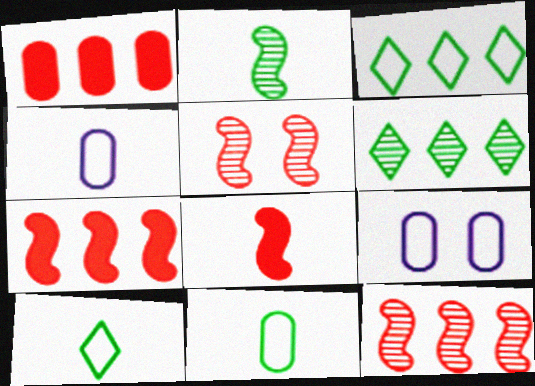[[6, 8, 9]]